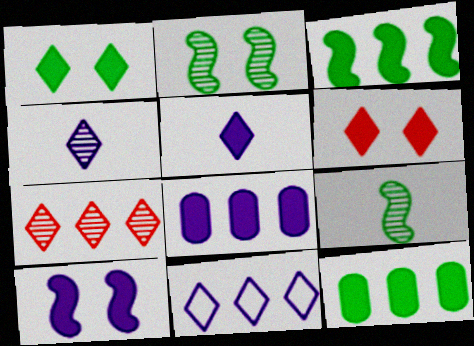[[5, 8, 10]]